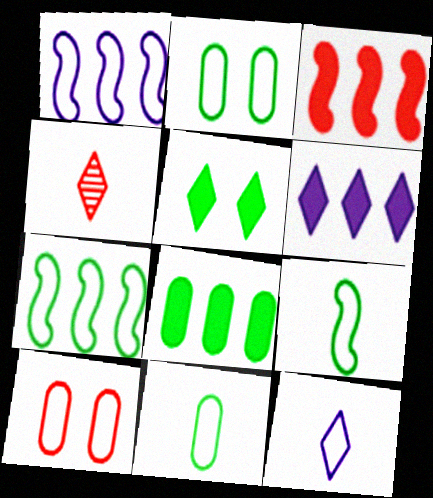[[3, 4, 10], 
[3, 6, 8], 
[7, 10, 12]]